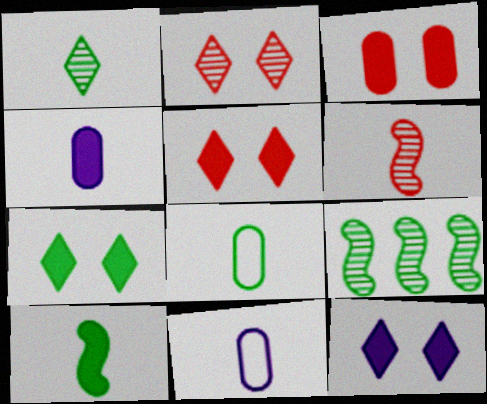[[1, 8, 10], 
[5, 7, 12], 
[5, 9, 11], 
[7, 8, 9]]